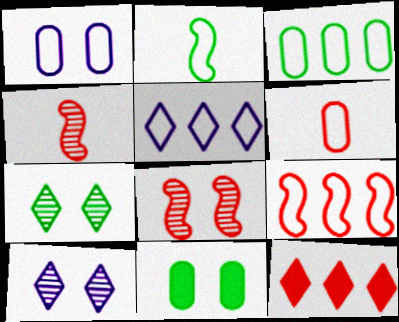[[1, 3, 6], 
[3, 5, 9], 
[4, 5, 11], 
[6, 8, 12]]